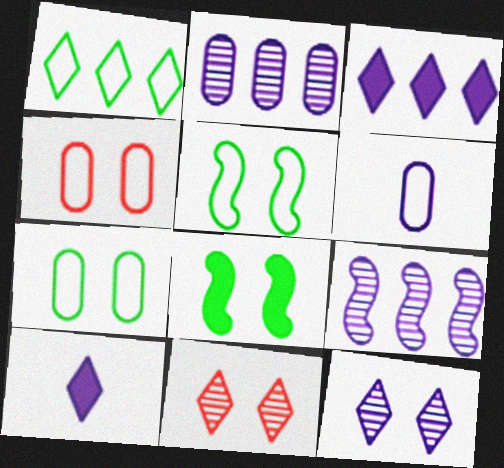[[1, 10, 11], 
[4, 8, 12]]